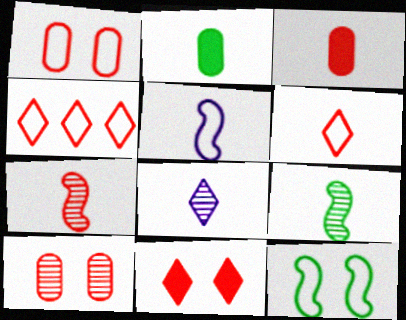[[3, 6, 7]]